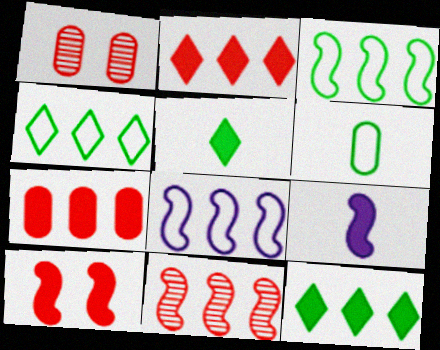[[1, 4, 9], 
[1, 5, 8]]